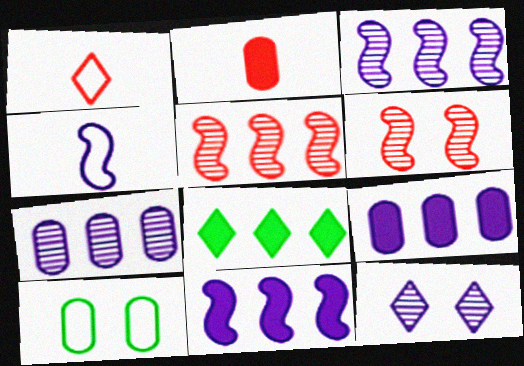[[1, 8, 12], 
[2, 7, 10], 
[4, 9, 12]]